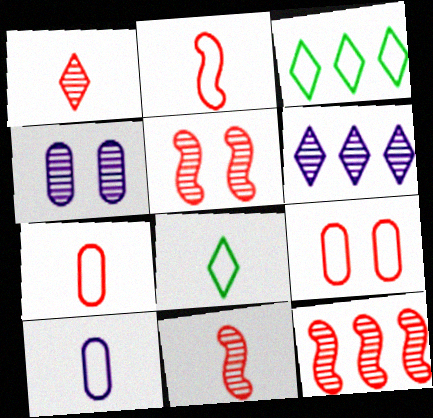[[2, 8, 10], 
[5, 11, 12]]